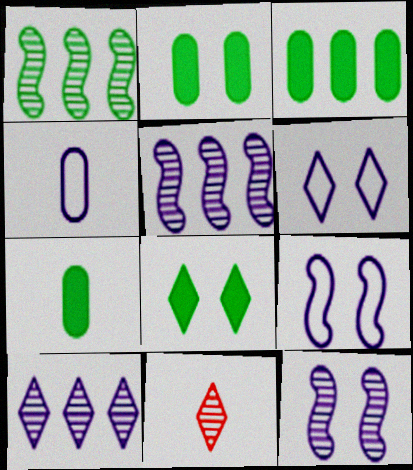[[2, 3, 7], 
[3, 9, 11]]